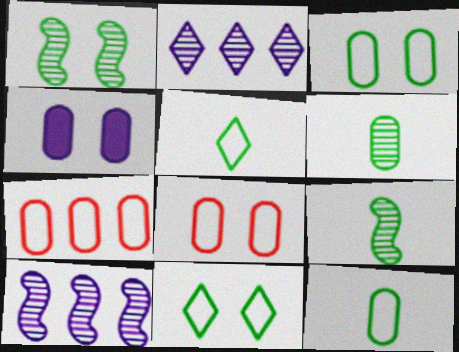[[4, 6, 7]]